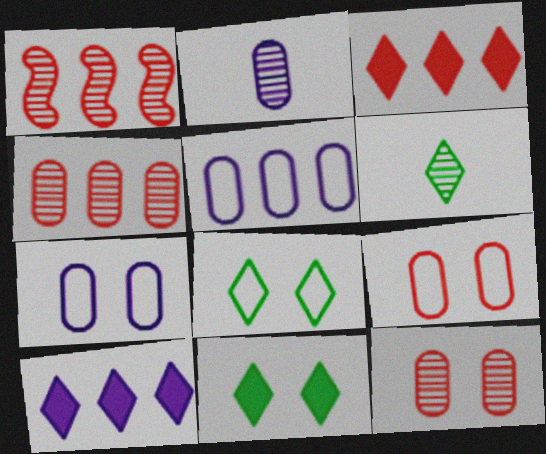[]